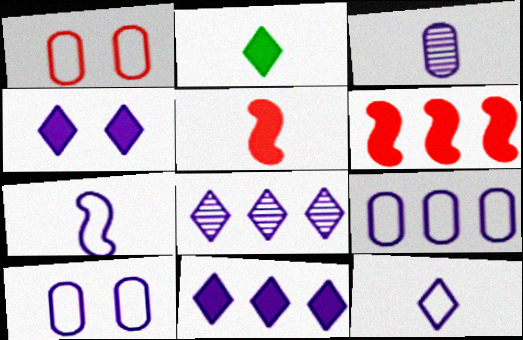[[4, 8, 12]]